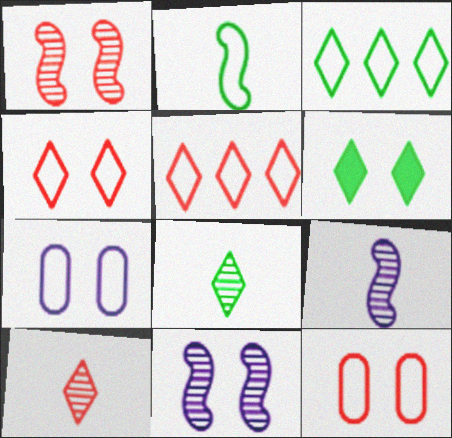[[1, 6, 7], 
[2, 5, 7], 
[3, 6, 8], 
[6, 11, 12]]